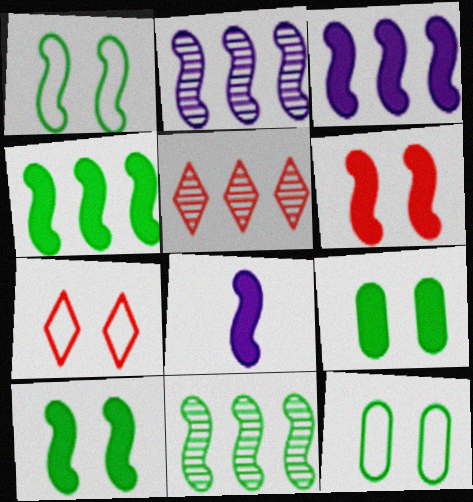[[4, 6, 8], 
[5, 8, 12]]